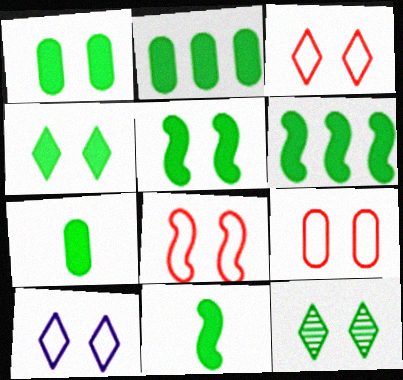[[1, 2, 7], 
[1, 4, 5], 
[2, 4, 11], 
[3, 8, 9], 
[4, 6, 7], 
[5, 6, 11]]